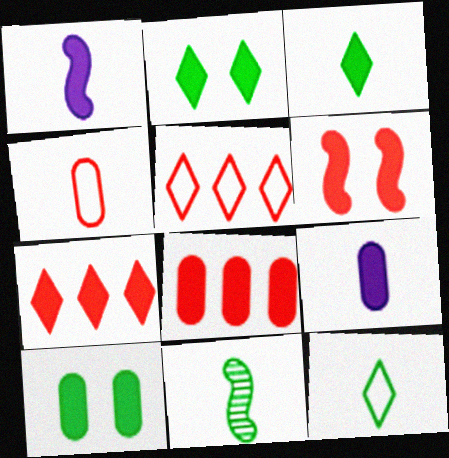[[1, 2, 8], 
[1, 7, 10], 
[8, 9, 10]]